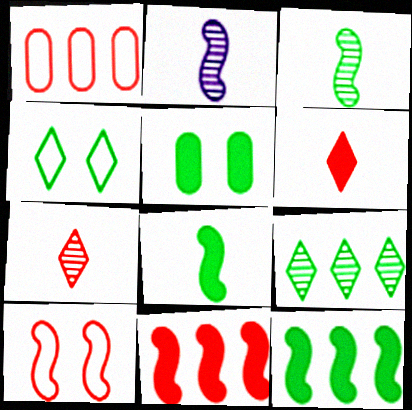[[2, 10, 12]]